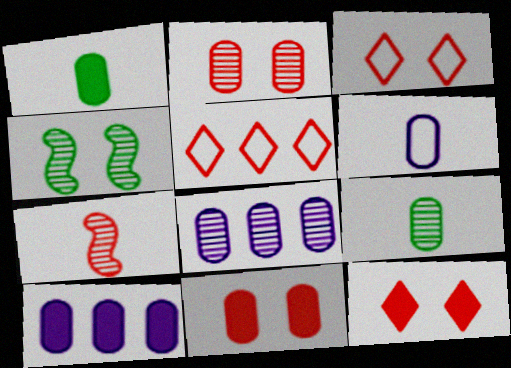[[1, 10, 11], 
[2, 8, 9], 
[5, 7, 11]]